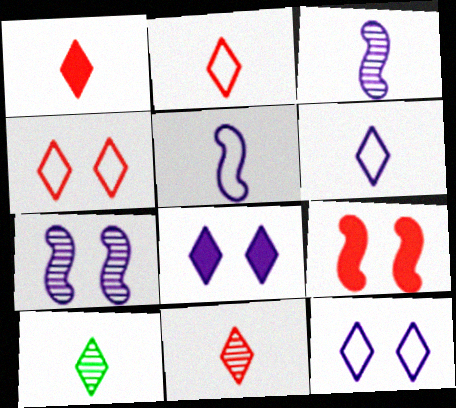[[1, 2, 11], 
[1, 6, 10]]